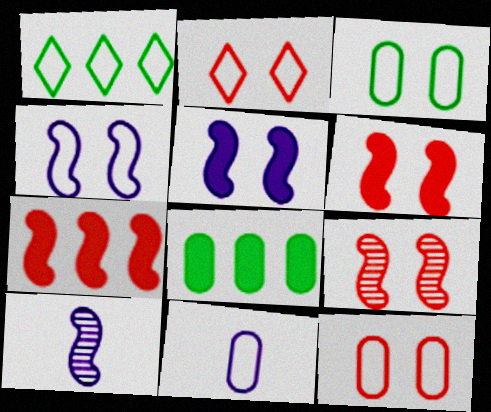[[2, 3, 4], 
[2, 8, 10]]